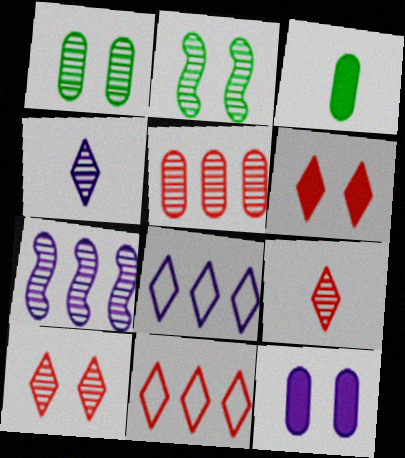[[1, 7, 9], 
[2, 4, 5], 
[6, 9, 11]]